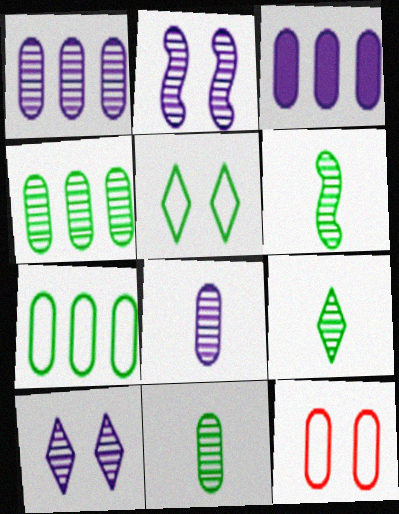[[3, 11, 12], 
[6, 9, 11]]